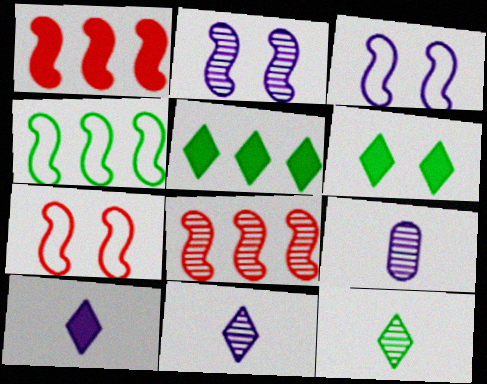[[5, 7, 9]]